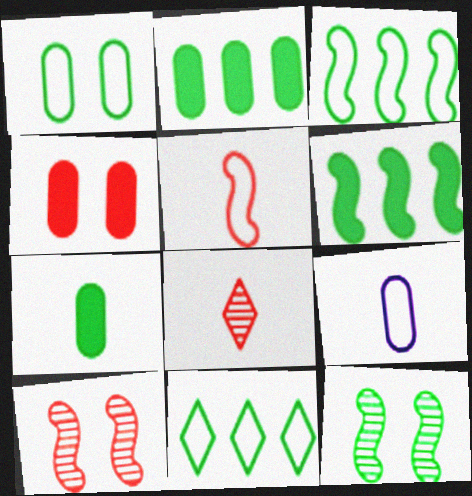[[7, 11, 12]]